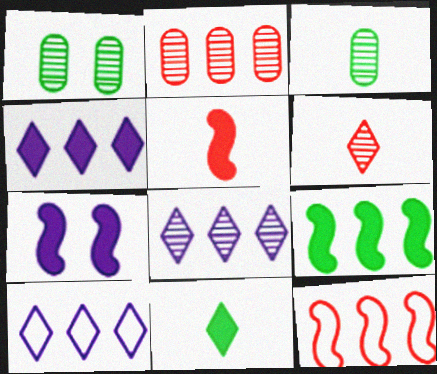[[1, 5, 10], 
[2, 9, 10], 
[4, 8, 10], 
[5, 7, 9]]